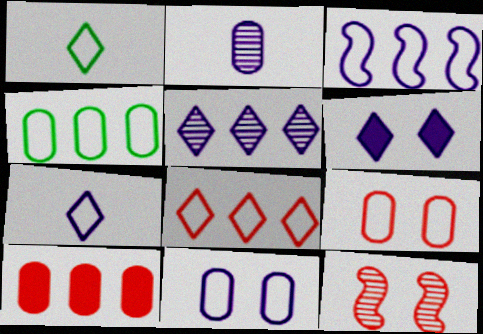[[1, 3, 9], 
[2, 3, 6], 
[3, 4, 8], 
[3, 7, 11], 
[5, 6, 7]]